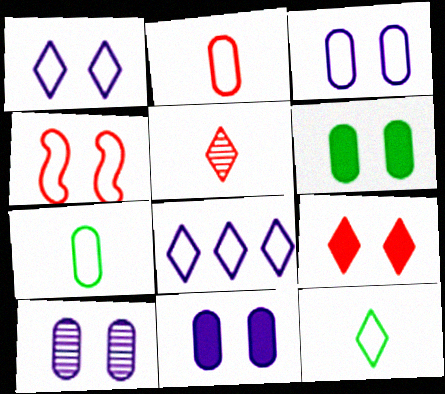[[3, 10, 11], 
[4, 7, 8]]